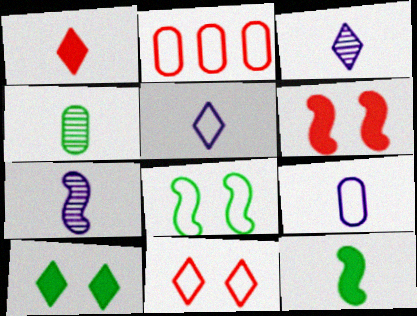[[2, 5, 8], 
[2, 7, 10]]